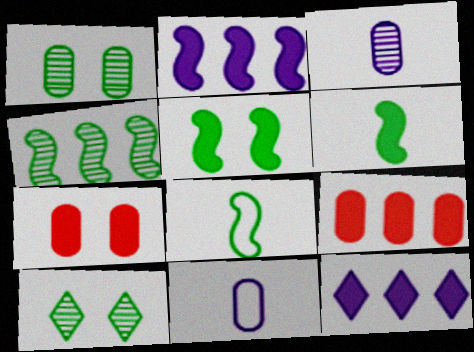[[1, 9, 11], 
[4, 5, 8], 
[6, 7, 12]]